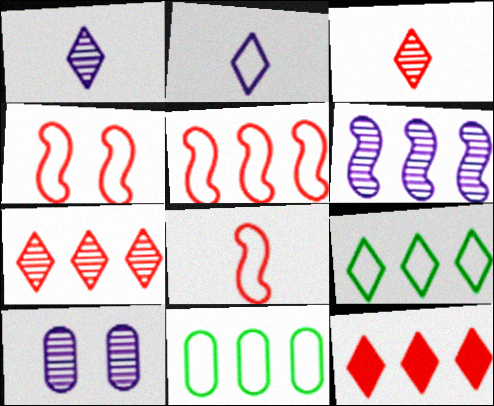[[1, 6, 10], 
[2, 4, 11], 
[4, 5, 8], 
[6, 11, 12]]